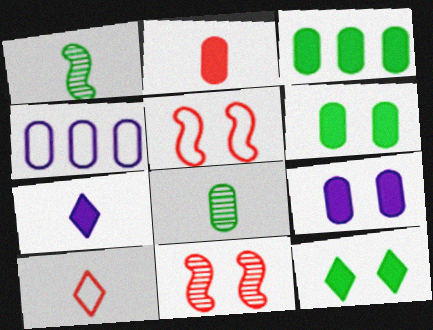[[2, 3, 9]]